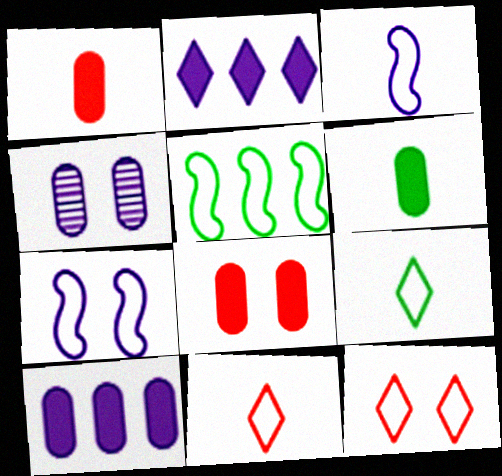[[2, 3, 4], 
[6, 8, 10]]